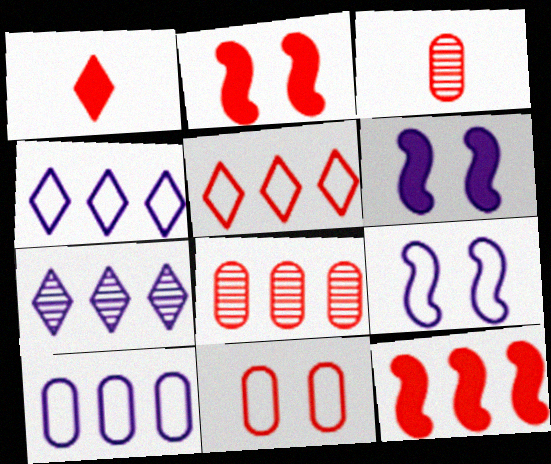[[2, 3, 5], 
[5, 8, 12]]